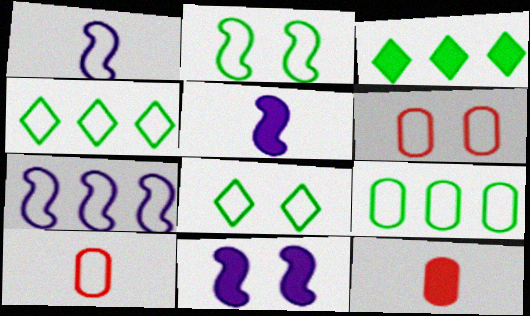[[1, 4, 6], 
[3, 11, 12], 
[7, 8, 10]]